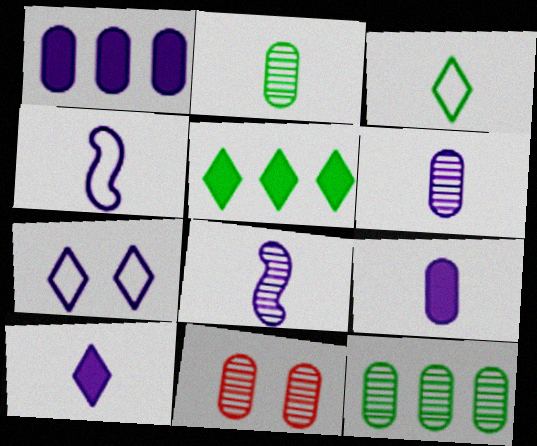[[1, 7, 8], 
[4, 5, 11], 
[4, 6, 10], 
[6, 11, 12]]